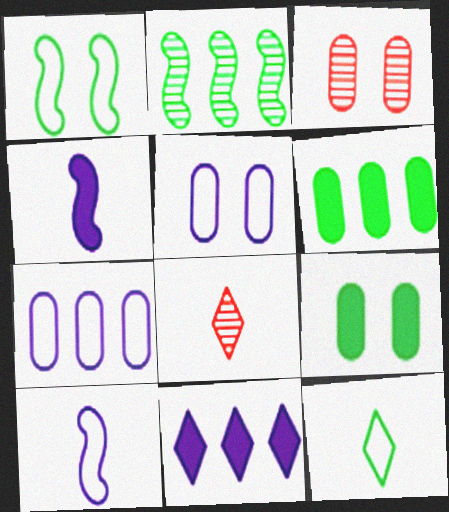[[2, 9, 12], 
[3, 5, 9]]